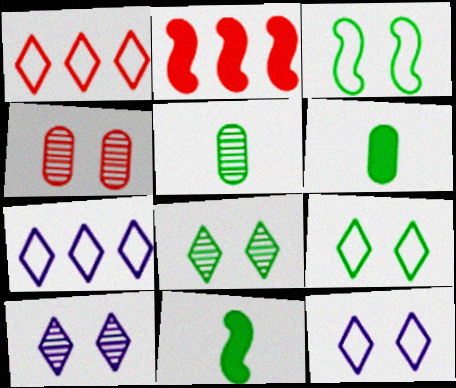[[2, 5, 12], 
[4, 7, 11]]